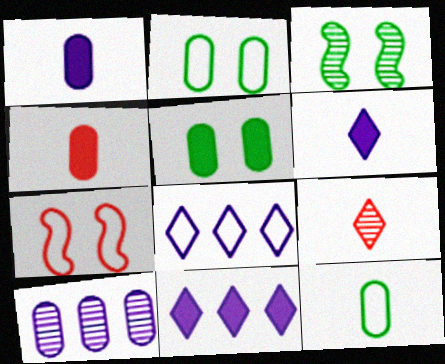[[2, 4, 10], 
[3, 4, 8], 
[3, 9, 10], 
[7, 8, 12]]